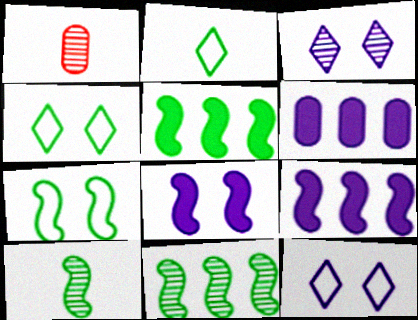[[1, 3, 11], 
[1, 4, 9], 
[1, 5, 12], 
[5, 7, 10]]